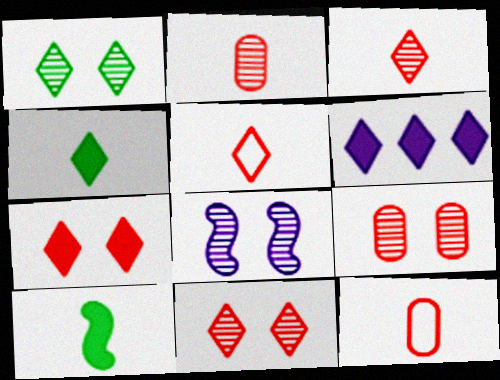[[1, 5, 6], 
[1, 8, 9], 
[4, 6, 7]]